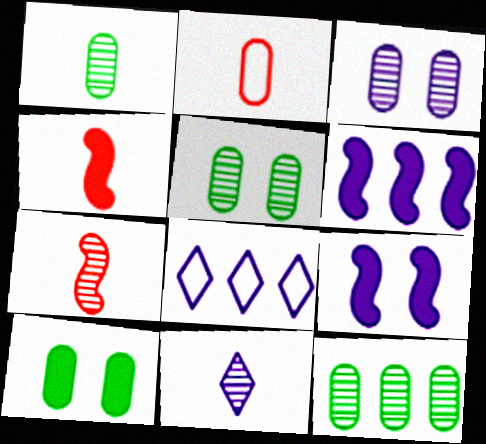[[1, 5, 12], 
[1, 7, 11], 
[4, 5, 8], 
[7, 8, 10]]